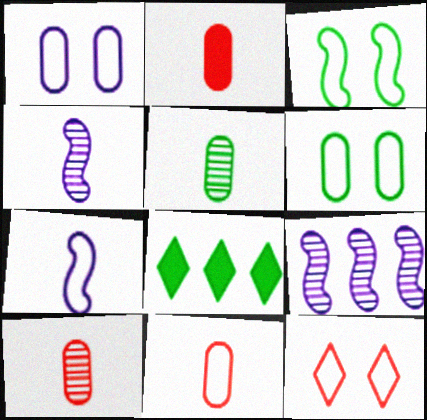[[1, 3, 12], 
[2, 10, 11], 
[3, 5, 8]]